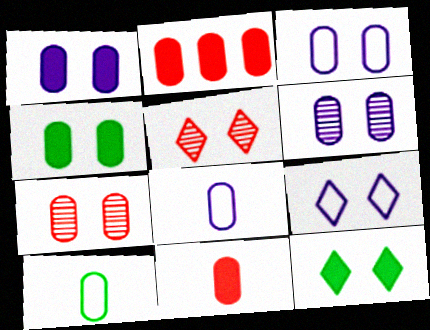[[1, 3, 6], 
[2, 6, 10], 
[3, 4, 7], 
[5, 9, 12]]